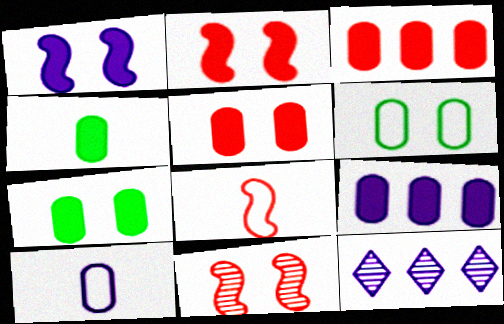[[1, 10, 12], 
[4, 5, 9], 
[7, 8, 12]]